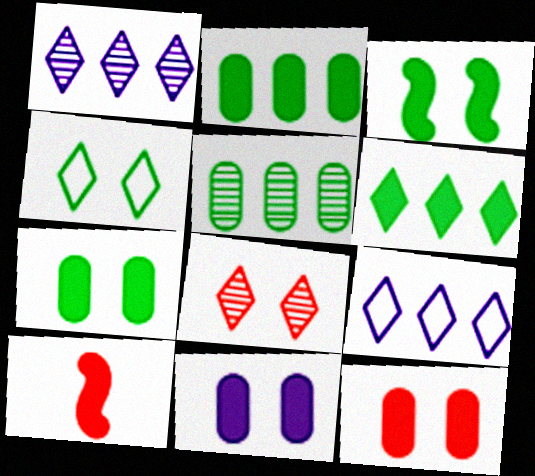[[6, 10, 11], 
[7, 11, 12]]